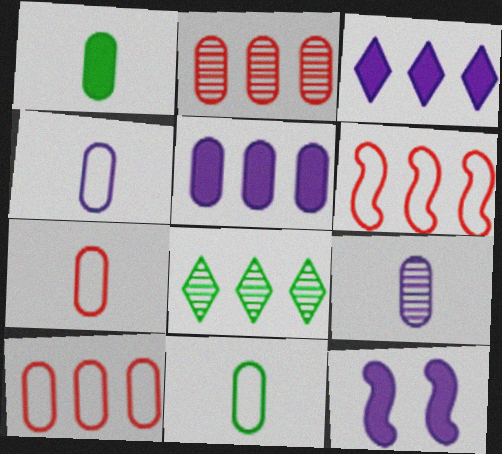[[1, 7, 9], 
[4, 7, 11], 
[5, 6, 8], 
[7, 8, 12]]